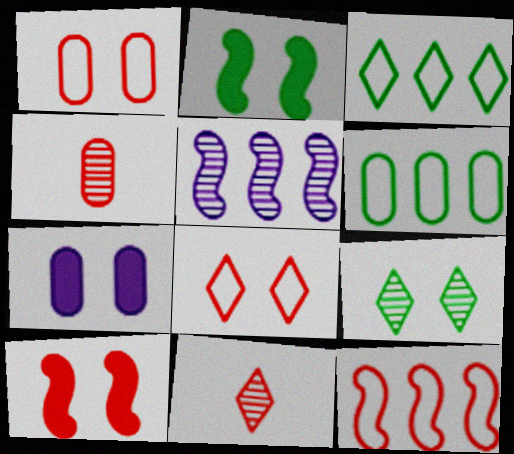[[4, 5, 9], 
[4, 6, 7]]